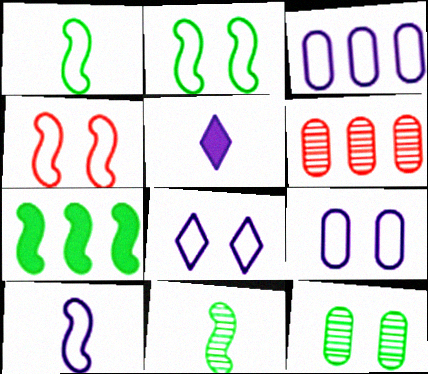[[2, 5, 6], 
[2, 7, 11], 
[3, 8, 10]]